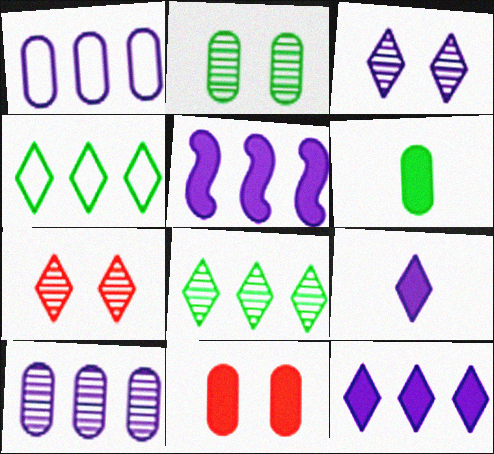[[4, 7, 9]]